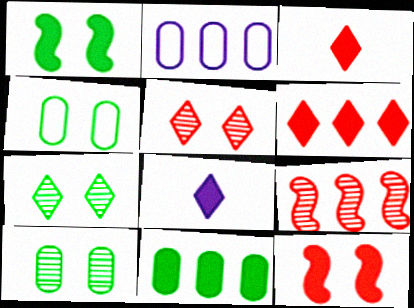[[1, 4, 7], 
[4, 8, 9], 
[8, 11, 12]]